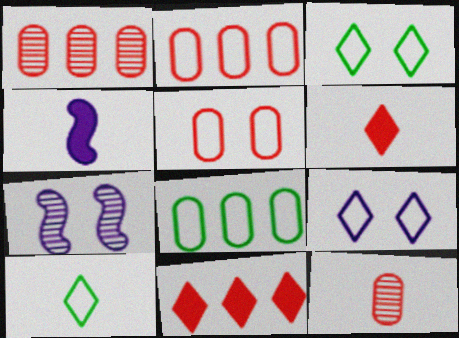[[1, 3, 4], 
[4, 10, 12], 
[6, 7, 8]]